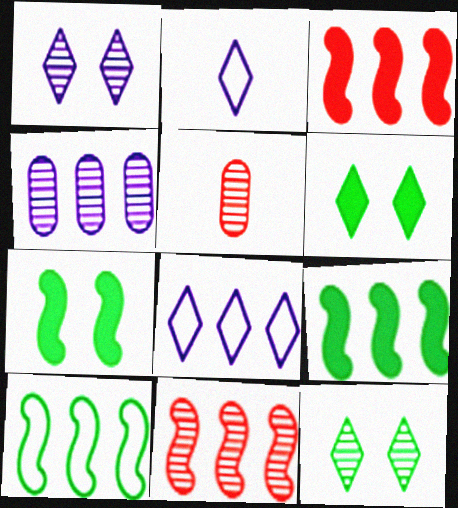[[5, 7, 8]]